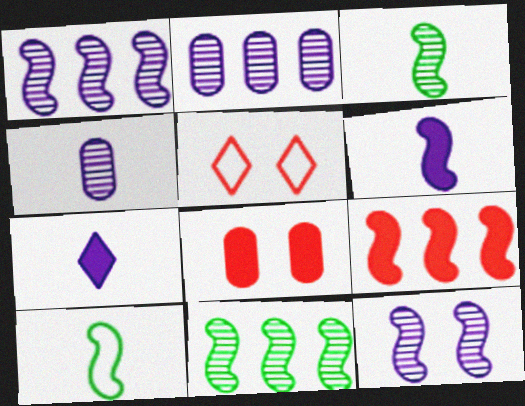[[9, 10, 12]]